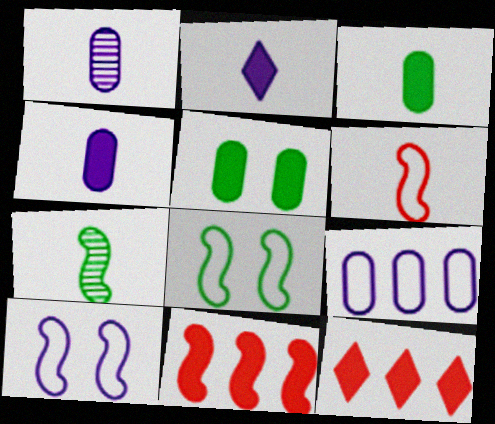[[1, 8, 12], 
[2, 5, 11], 
[7, 10, 11]]